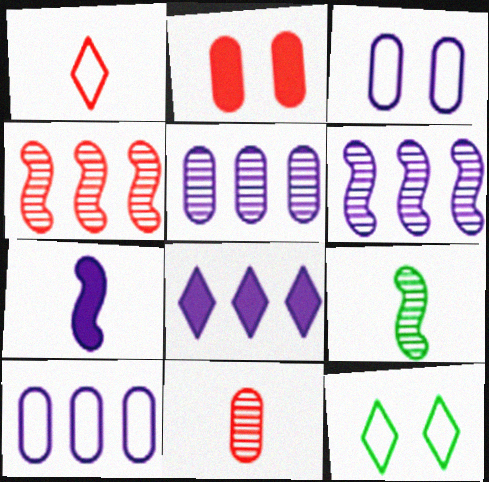[[1, 2, 4], 
[6, 8, 10]]